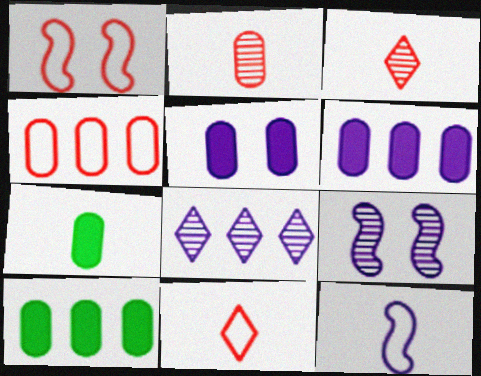[[1, 4, 11], 
[1, 7, 8], 
[3, 7, 12], 
[5, 8, 12], 
[9, 10, 11]]